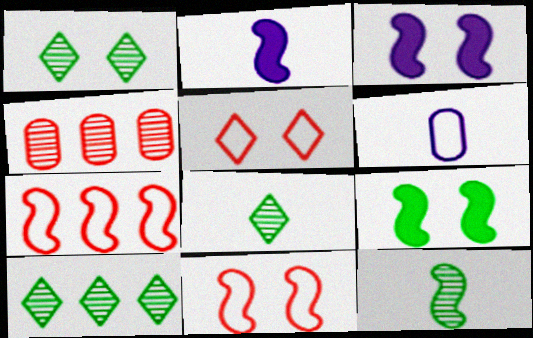[[1, 8, 10], 
[3, 7, 12]]